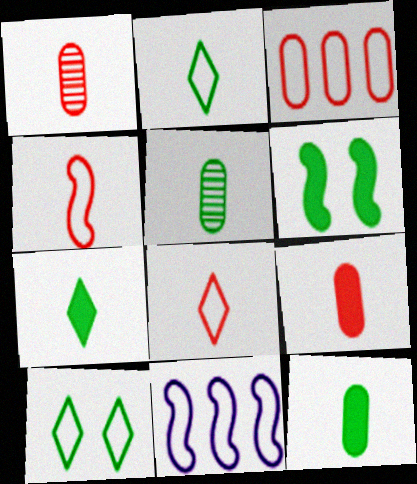[]